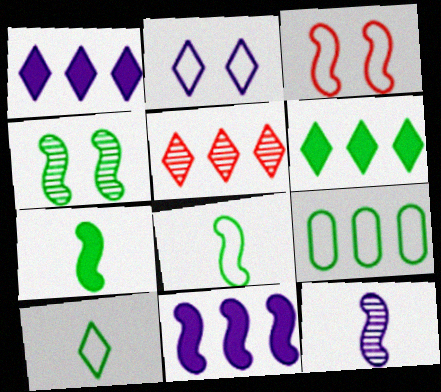[[5, 9, 11]]